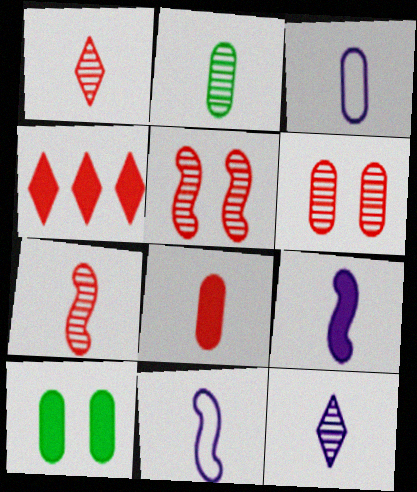[[2, 3, 8], 
[2, 7, 12], 
[3, 9, 12], 
[4, 9, 10]]